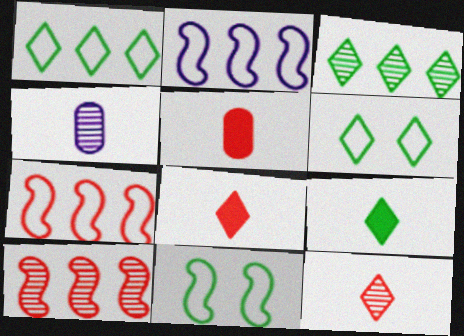[[3, 6, 9]]